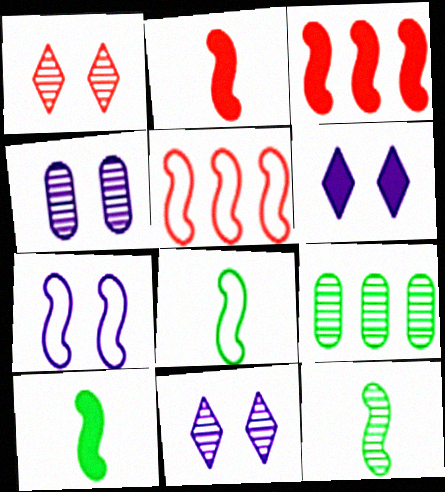[[3, 7, 12], 
[4, 6, 7], 
[5, 7, 8], 
[8, 10, 12]]